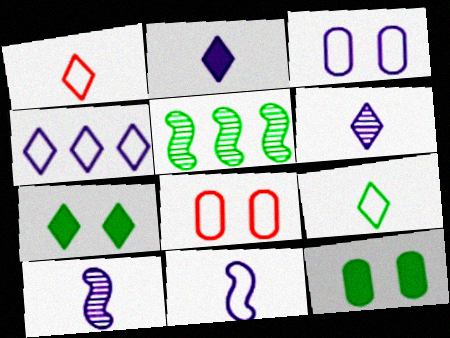[[2, 5, 8], 
[3, 4, 11], 
[5, 9, 12]]